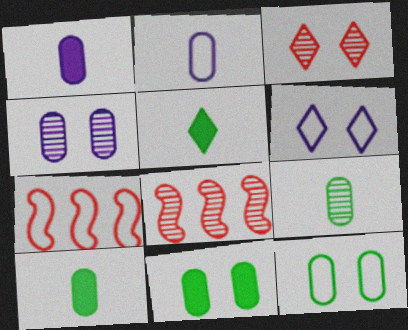[[4, 5, 7], 
[6, 8, 10]]